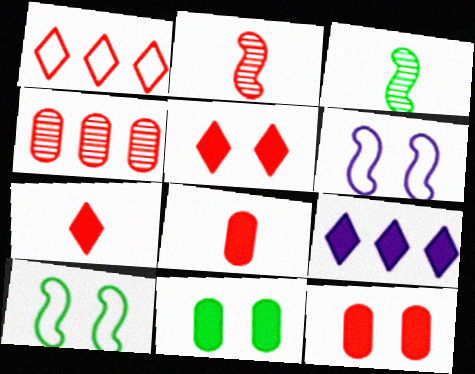[[1, 2, 12]]